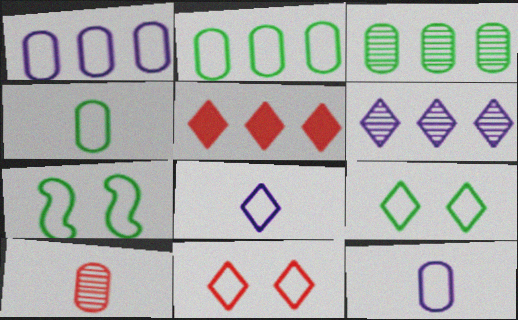[]